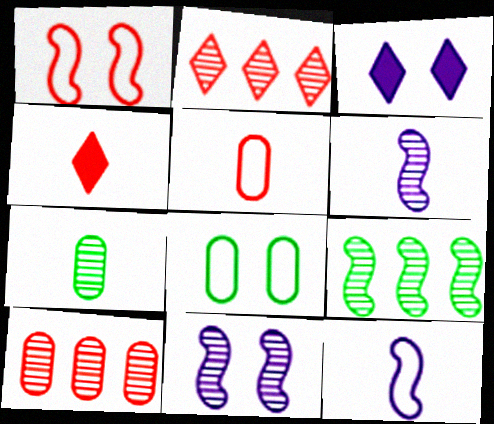[[1, 4, 10], 
[2, 7, 11], 
[3, 5, 9], 
[4, 7, 12]]